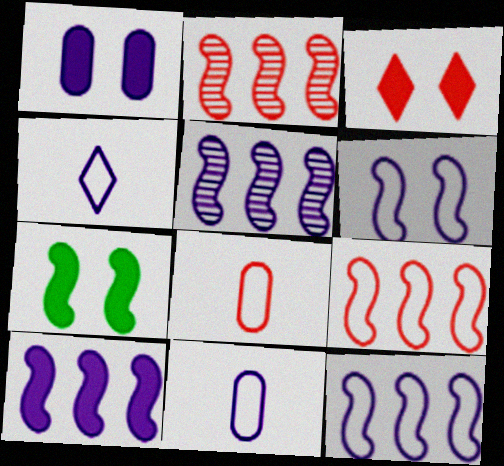[[1, 3, 7], 
[1, 4, 5], 
[2, 3, 8], 
[5, 10, 12]]